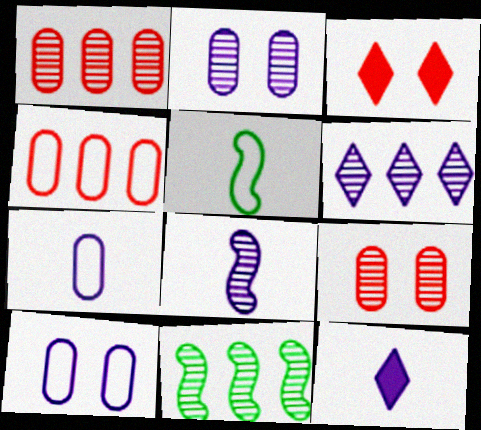[[1, 6, 11], 
[2, 6, 8], 
[3, 7, 11], 
[7, 8, 12]]